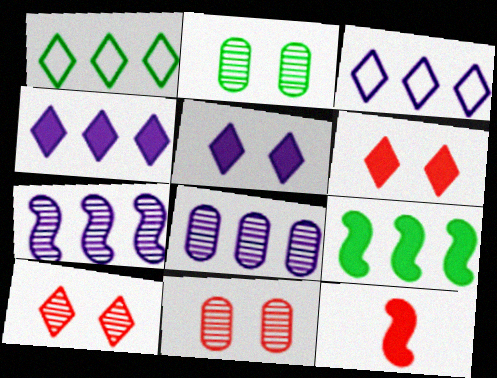[[2, 3, 12]]